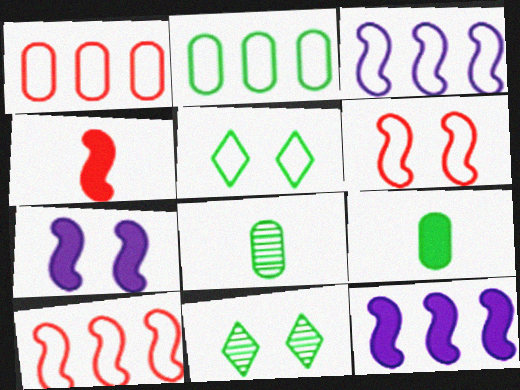[]